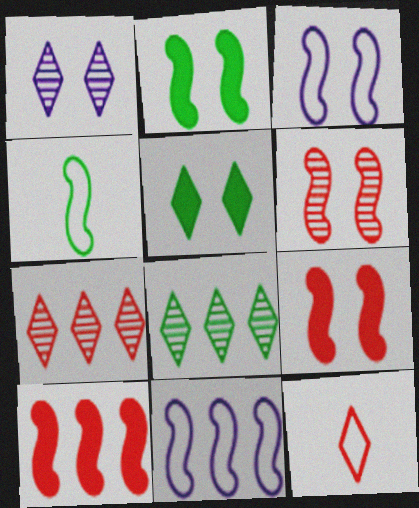[[2, 3, 6]]